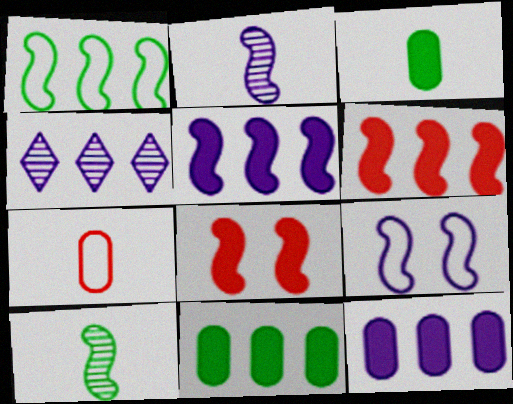[[1, 2, 8], 
[2, 5, 9], 
[6, 9, 10]]